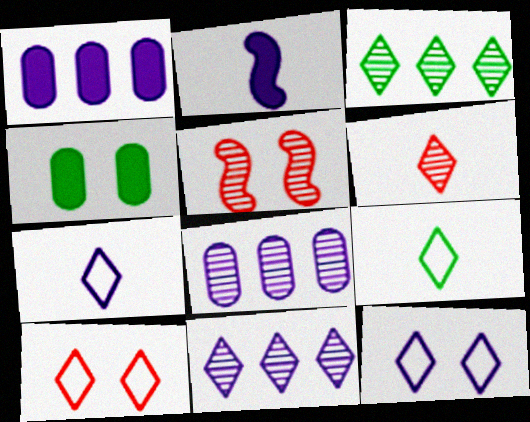[[1, 5, 9], 
[2, 8, 12], 
[4, 5, 12]]